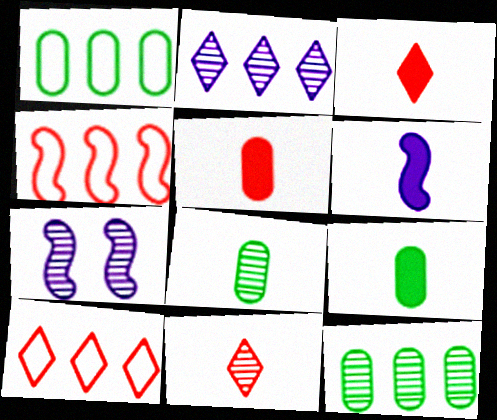[[1, 3, 7], 
[3, 6, 9], 
[7, 9, 10], 
[7, 11, 12]]